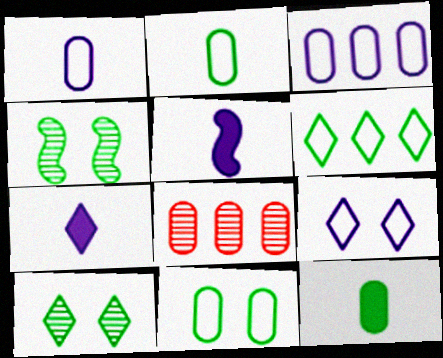[[4, 6, 12]]